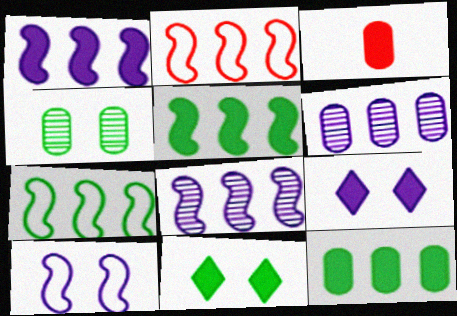[[1, 3, 11], 
[2, 5, 8], 
[3, 5, 9]]